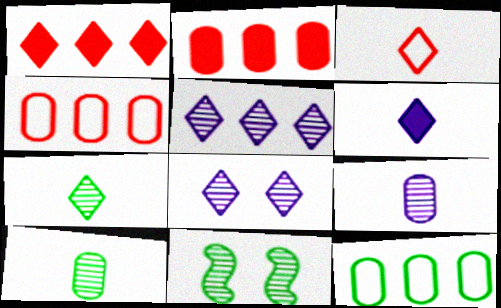[[3, 6, 7], 
[4, 6, 11]]